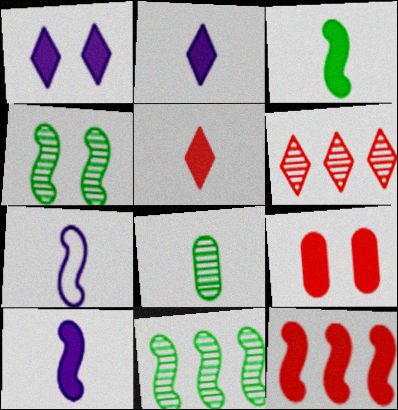[[4, 7, 12], 
[5, 7, 8], 
[5, 9, 12]]